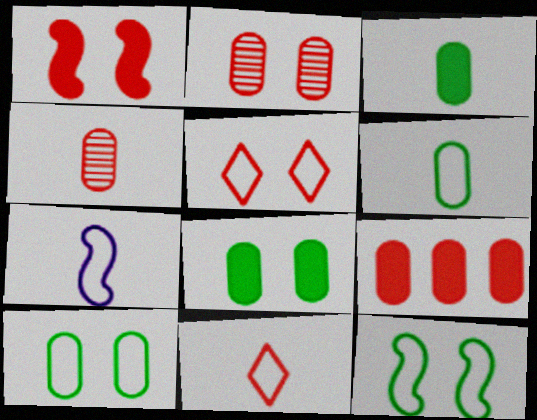[[1, 2, 5], 
[6, 7, 11]]